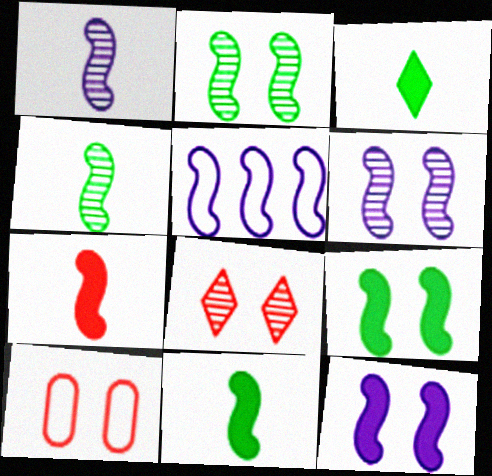[[1, 5, 12], 
[2, 5, 7]]